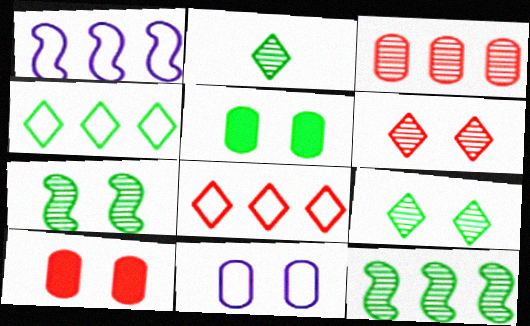[[1, 2, 10]]